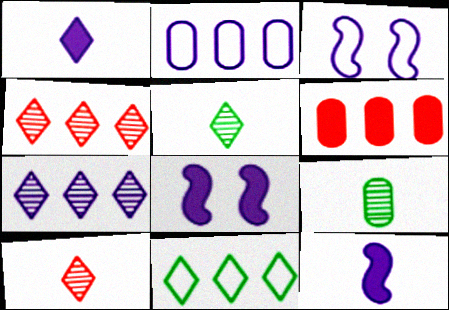[[3, 5, 6]]